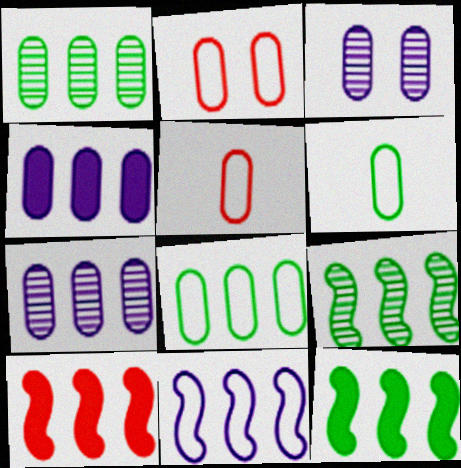[[9, 10, 11]]